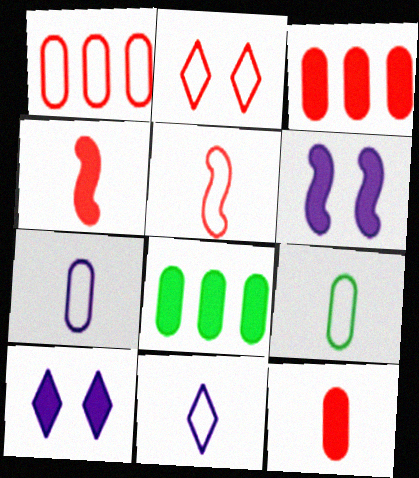[[1, 2, 5], 
[4, 8, 10], 
[5, 9, 11]]